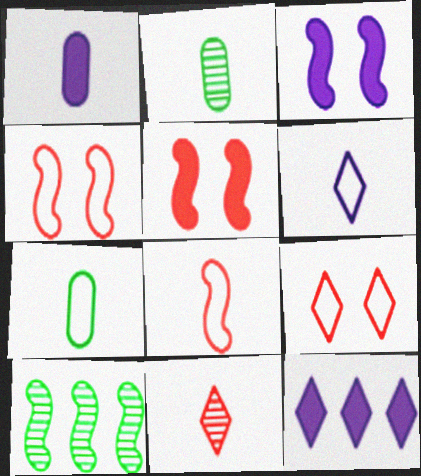[[1, 3, 12], 
[1, 9, 10], 
[2, 4, 12], 
[3, 8, 10], 
[6, 7, 8]]